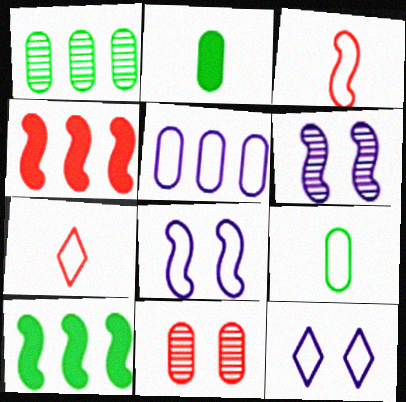[[2, 5, 11], 
[3, 6, 10], 
[4, 7, 11]]